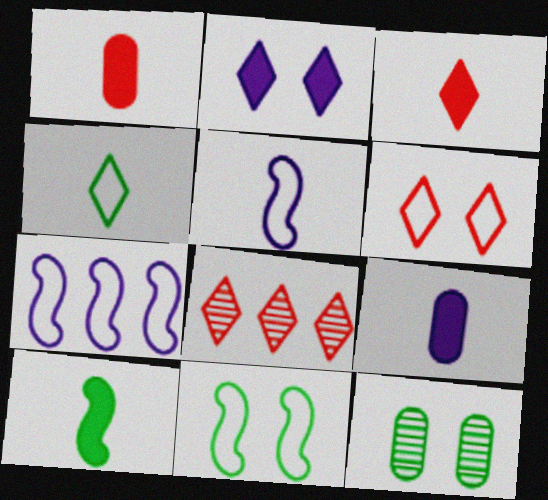[[2, 4, 8], 
[3, 6, 8], 
[3, 7, 12], 
[3, 9, 10], 
[8, 9, 11]]